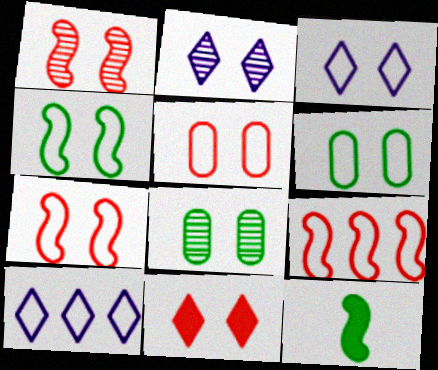[[1, 2, 8], 
[1, 5, 11], 
[3, 4, 5], 
[3, 6, 7]]